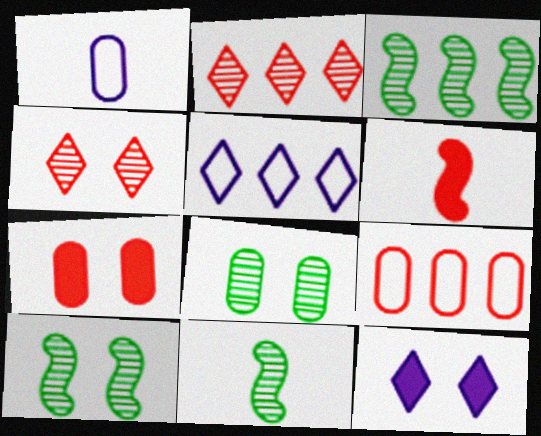[[3, 10, 11], 
[4, 6, 9], 
[5, 6, 8], 
[5, 7, 11], 
[9, 11, 12]]